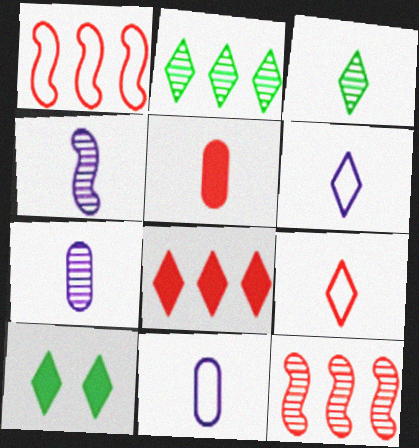[[1, 7, 10], 
[10, 11, 12]]